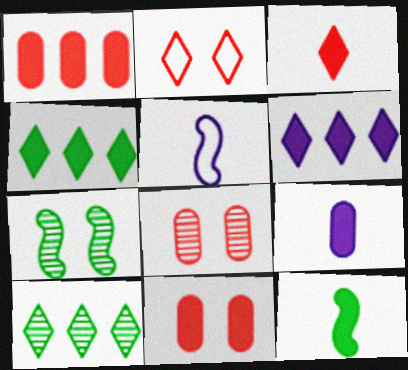[[3, 9, 12], 
[4, 5, 8], 
[5, 10, 11], 
[6, 11, 12]]